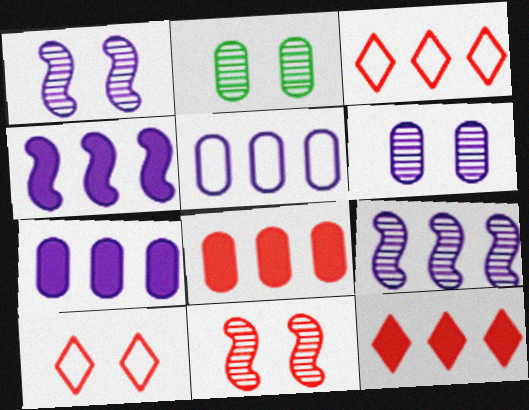[]